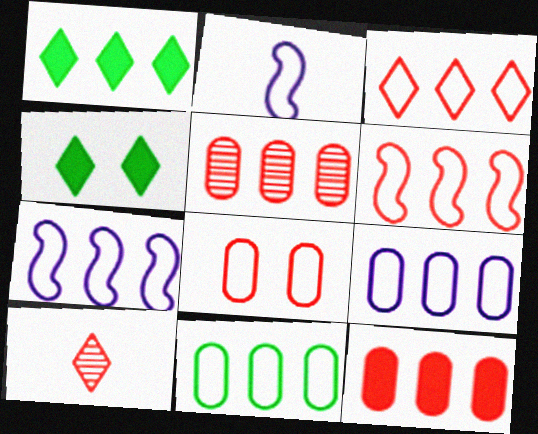[[1, 5, 7], 
[2, 4, 5], 
[3, 7, 11]]